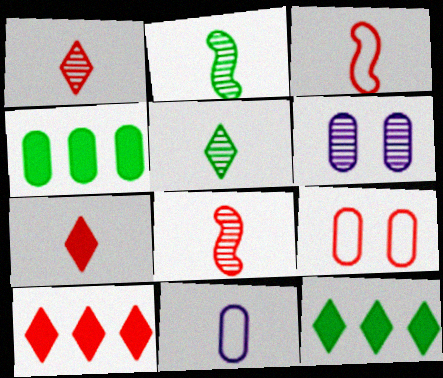[[2, 7, 11], 
[3, 6, 12], 
[8, 9, 10]]